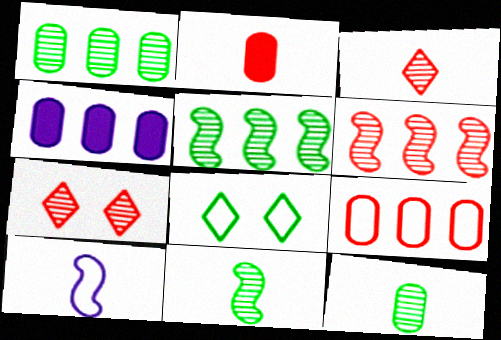[[1, 4, 9], 
[8, 9, 10]]